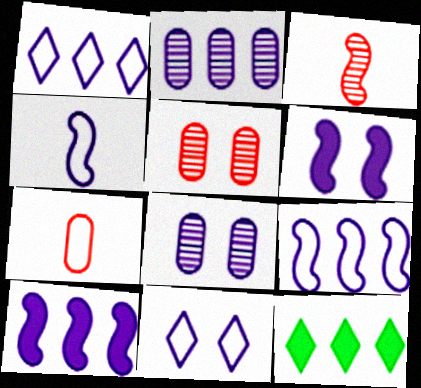[[1, 2, 10], 
[4, 5, 12], 
[6, 8, 11]]